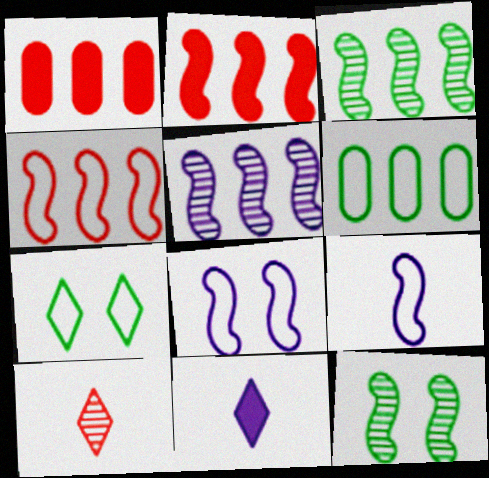[[2, 9, 12]]